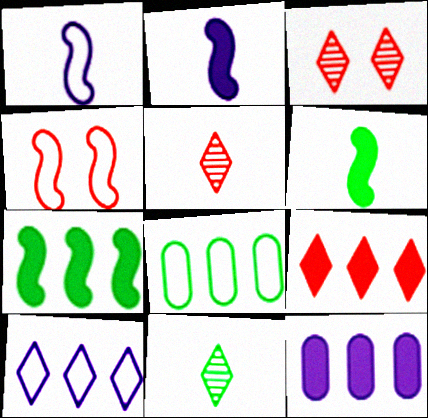[[2, 3, 8], 
[4, 11, 12], 
[7, 9, 12]]